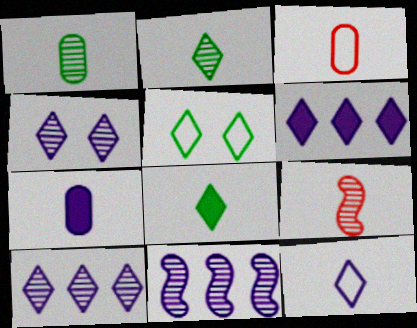[[1, 3, 7], 
[4, 6, 12]]